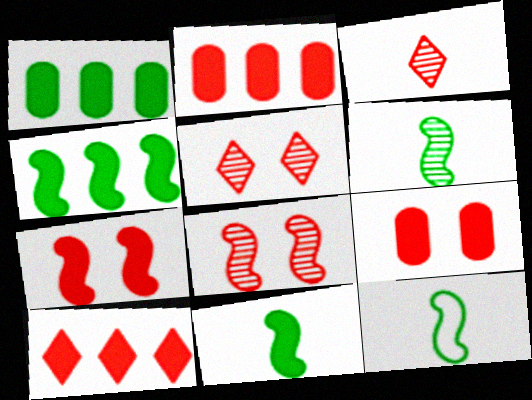[[6, 11, 12]]